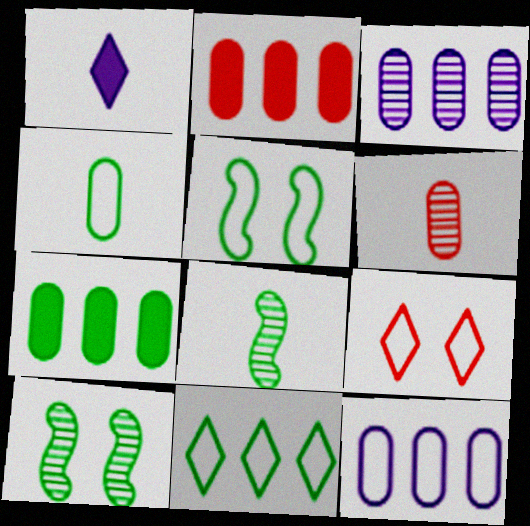[[4, 5, 11]]